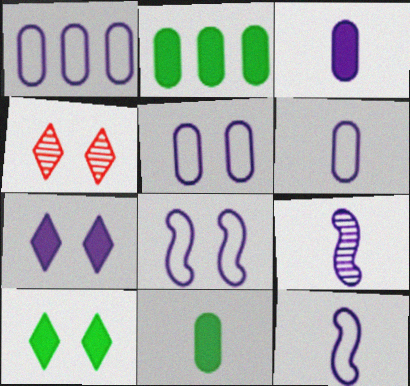[[1, 5, 6], 
[1, 7, 9], 
[2, 4, 12]]